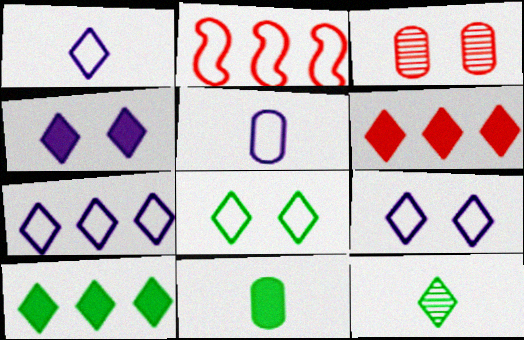[[1, 7, 9], 
[2, 5, 8], 
[6, 9, 12], 
[8, 10, 12]]